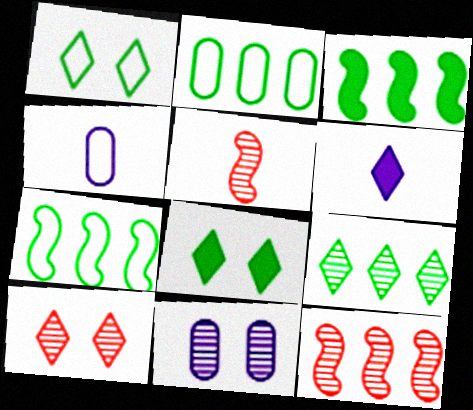[[2, 3, 9], 
[3, 4, 10], 
[4, 8, 12], 
[5, 9, 11]]